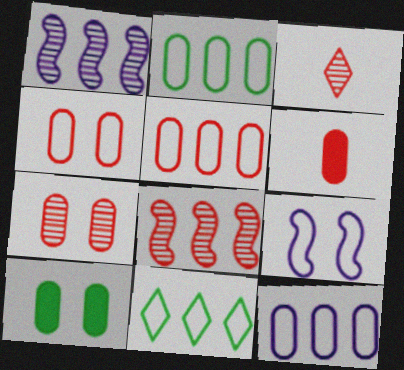[[2, 5, 12], 
[3, 7, 8], 
[5, 6, 7]]